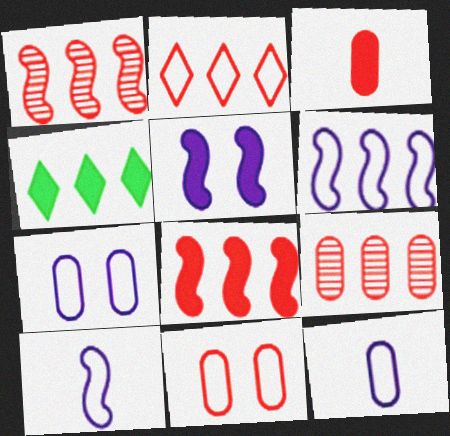[[2, 8, 9], 
[3, 4, 5], 
[3, 9, 11], 
[4, 6, 9]]